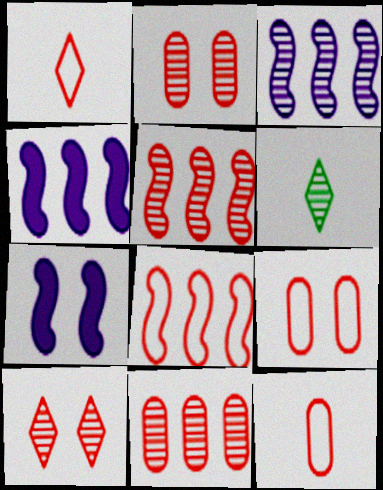[[1, 8, 9], 
[2, 3, 6], 
[4, 6, 9]]